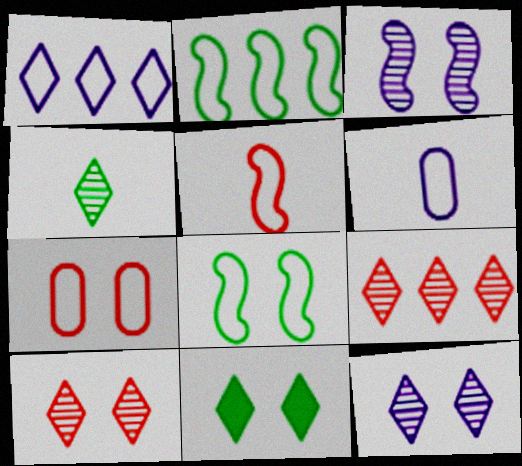[[3, 7, 11], 
[4, 9, 12]]